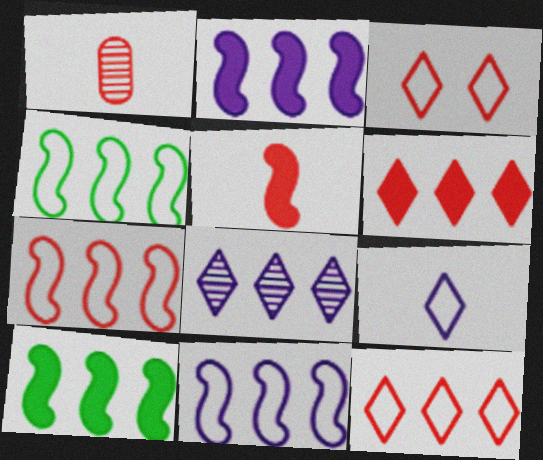[[4, 7, 11]]